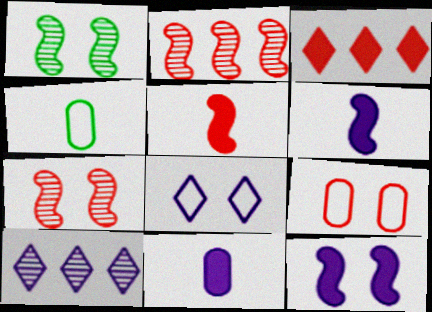[]